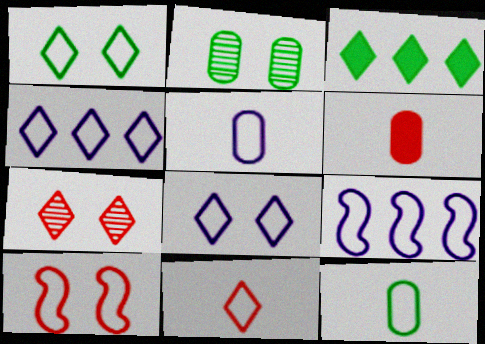[[1, 4, 11], 
[4, 10, 12], 
[5, 8, 9]]